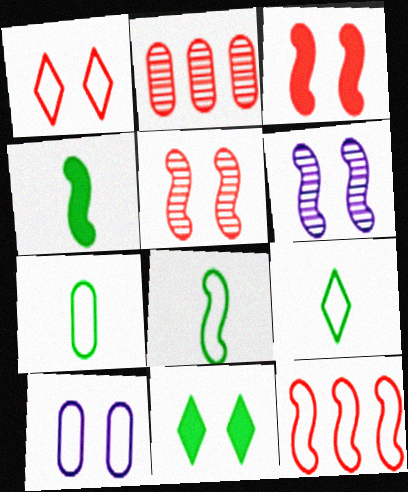[[4, 6, 12], 
[5, 10, 11], 
[7, 8, 9], 
[9, 10, 12]]